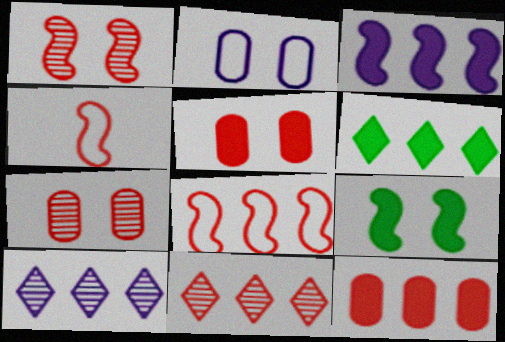[[3, 6, 12], 
[4, 5, 11], 
[8, 11, 12]]